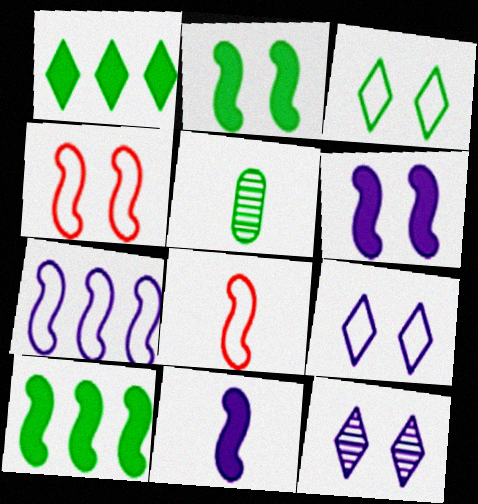[[3, 5, 10]]